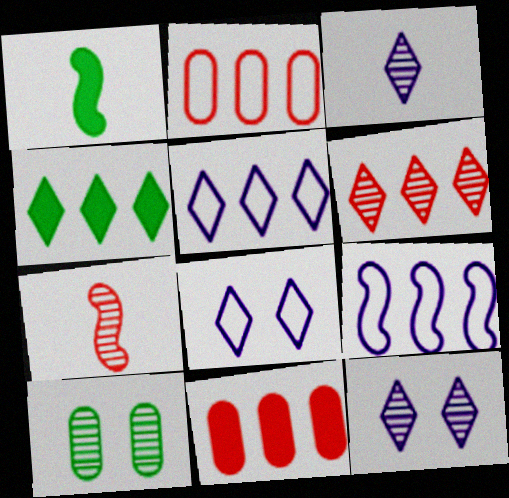[[1, 2, 12], 
[4, 5, 6]]